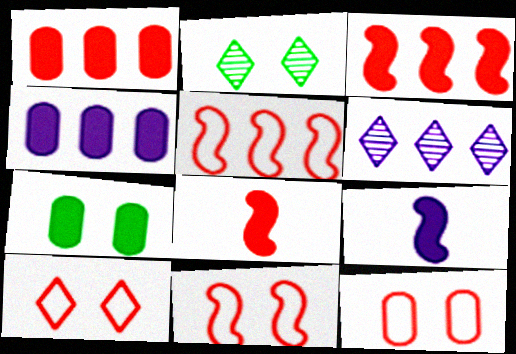[[10, 11, 12]]